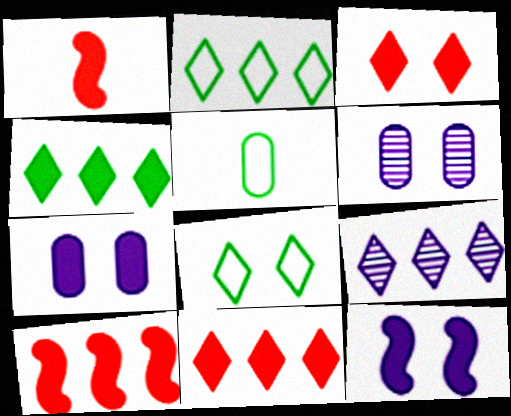[[1, 2, 6], 
[1, 4, 7], 
[2, 9, 11]]